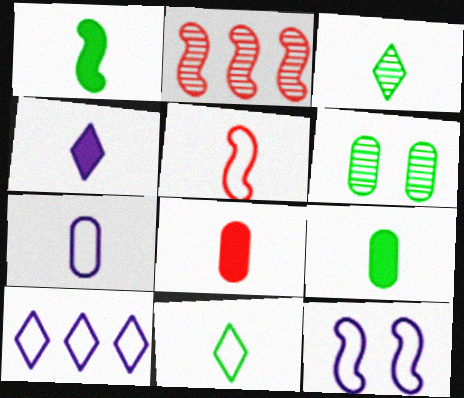[[1, 2, 12], 
[1, 4, 8], 
[5, 7, 11], 
[7, 10, 12]]